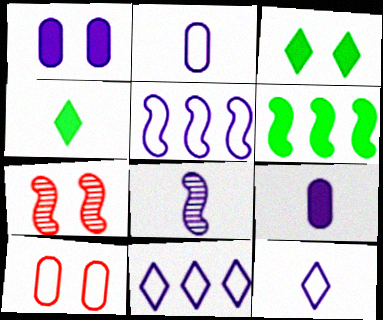[[1, 8, 11], 
[8, 9, 12]]